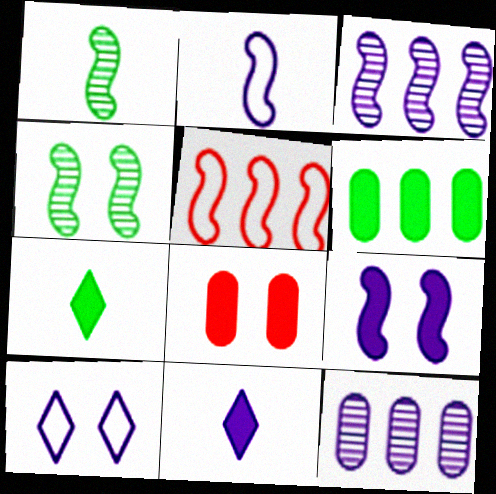[[1, 5, 9], 
[2, 3, 9], 
[4, 8, 10]]